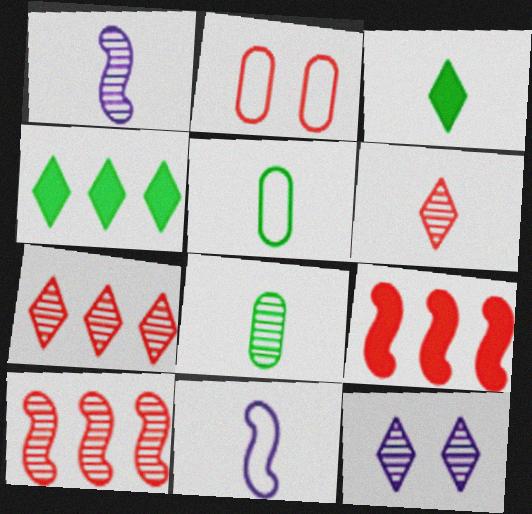[[1, 2, 4], 
[1, 6, 8], 
[2, 6, 9], 
[5, 9, 12], 
[8, 10, 12]]